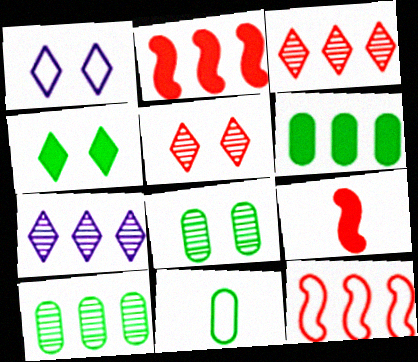[[1, 4, 5], 
[1, 9, 10], 
[1, 11, 12], 
[6, 7, 12], 
[6, 8, 11]]